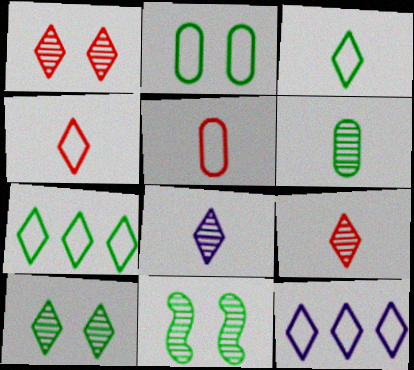[]